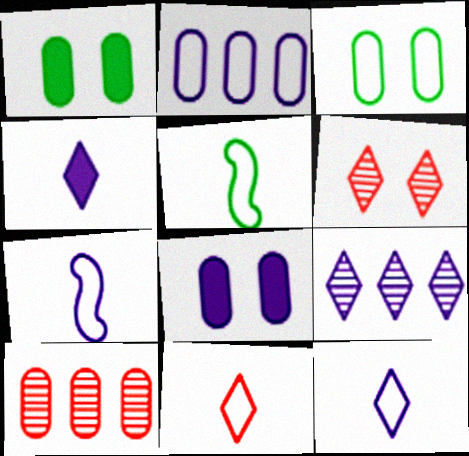[[7, 8, 9]]